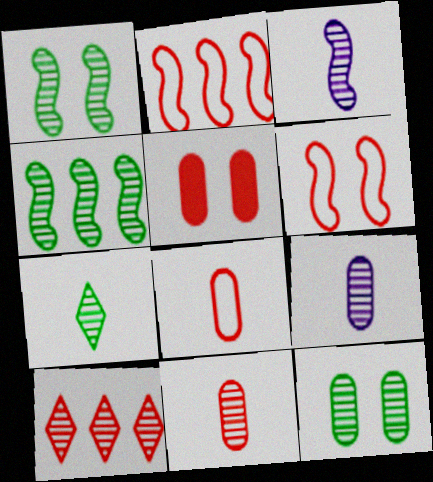[[1, 9, 10], 
[3, 7, 11], 
[3, 10, 12], 
[4, 7, 12]]